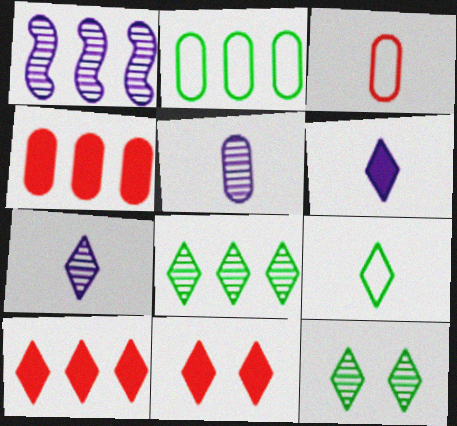[[1, 2, 10]]